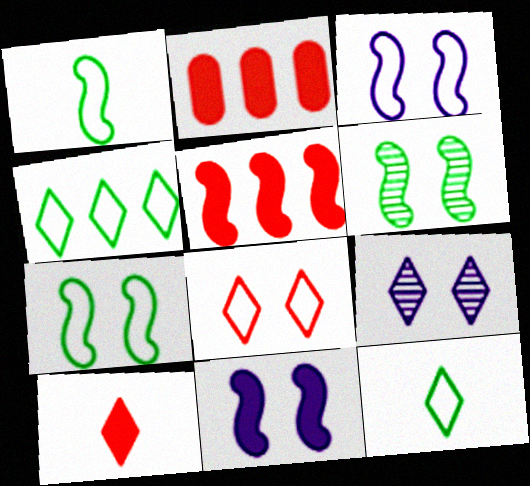[[1, 2, 9], 
[4, 9, 10]]